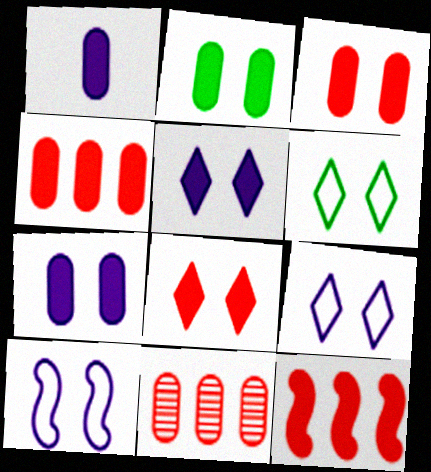[[1, 2, 4], 
[2, 3, 7]]